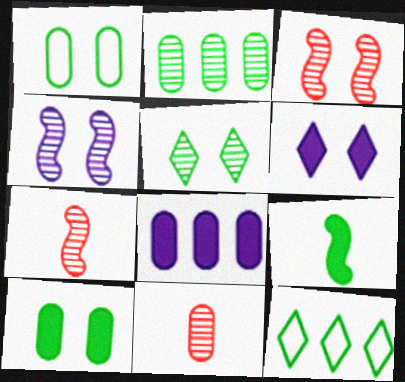[[1, 3, 6], 
[1, 8, 11]]